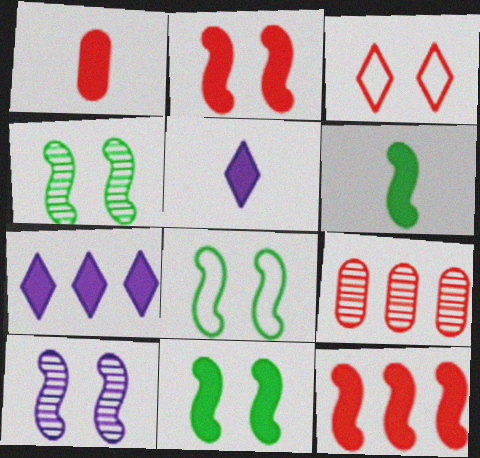[[1, 5, 6], 
[1, 7, 11], 
[2, 8, 10], 
[4, 8, 11], 
[5, 8, 9]]